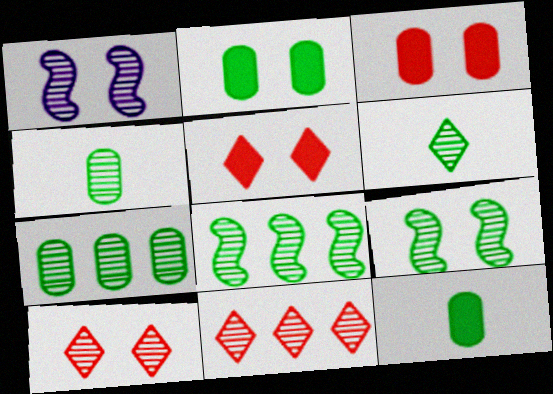[[1, 4, 11], 
[6, 7, 9]]